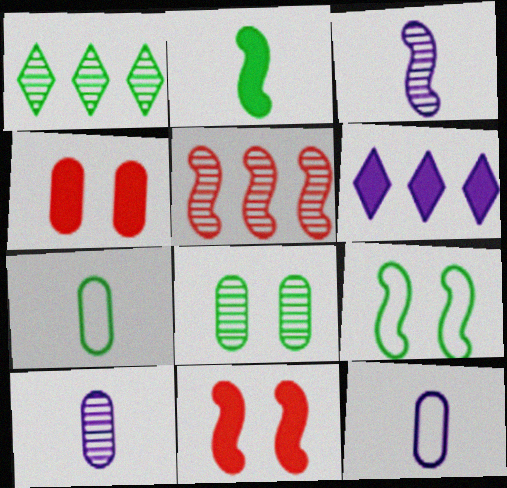[[1, 11, 12], 
[2, 4, 6]]